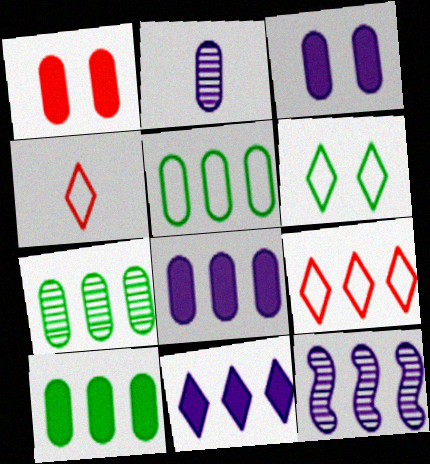[[1, 2, 5], 
[5, 7, 10], 
[9, 10, 12]]